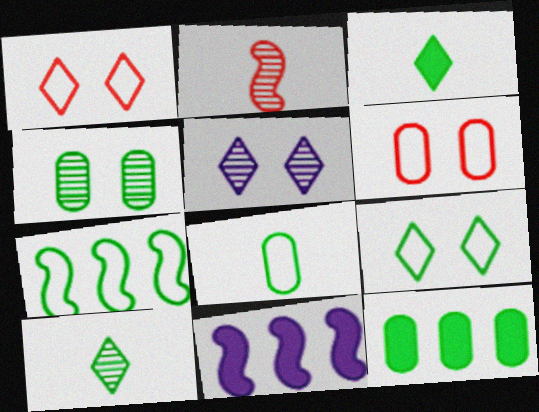[[3, 4, 7], 
[4, 8, 12], 
[6, 10, 11], 
[7, 8, 9]]